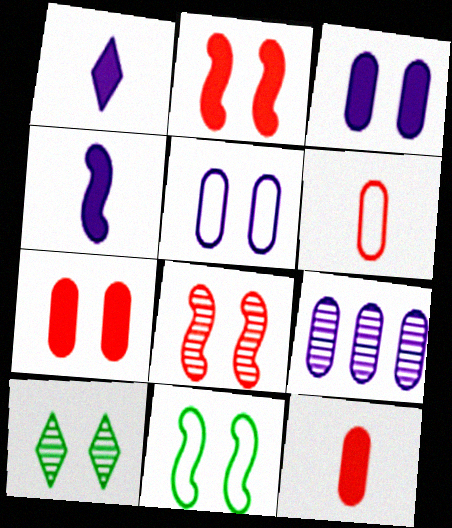[[2, 5, 10]]